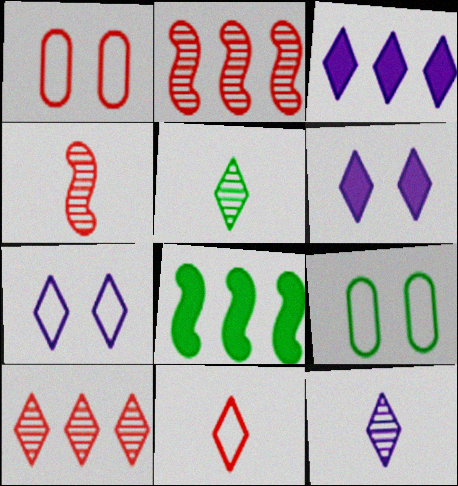[[1, 8, 12], 
[3, 4, 9], 
[3, 7, 12], 
[5, 8, 9]]